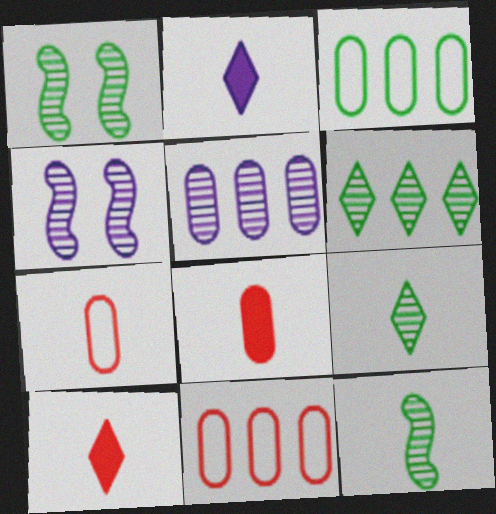[[1, 2, 11], 
[2, 7, 12], 
[3, 4, 10]]